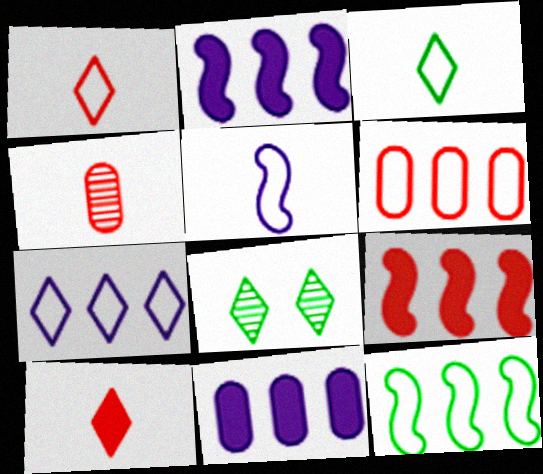[[6, 7, 12], 
[7, 8, 10]]